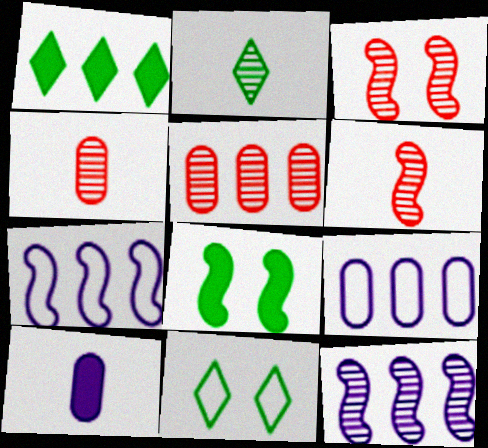[[1, 2, 11], 
[1, 5, 7], 
[6, 7, 8]]